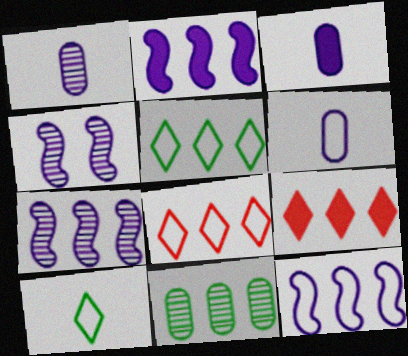[[1, 3, 6], 
[2, 7, 12], 
[2, 8, 11], 
[9, 11, 12]]